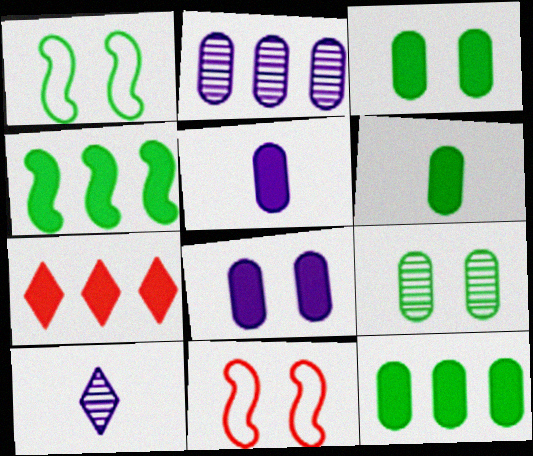[[3, 6, 12], 
[10, 11, 12]]